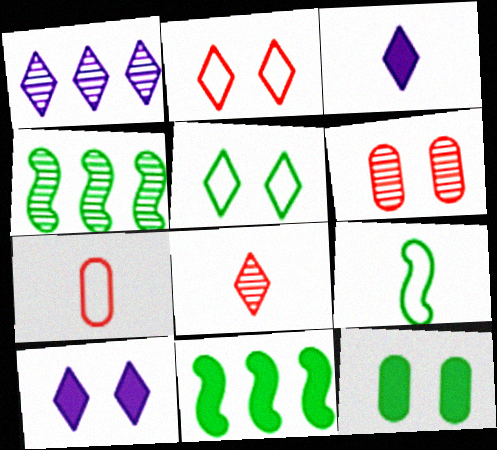[[4, 7, 10]]